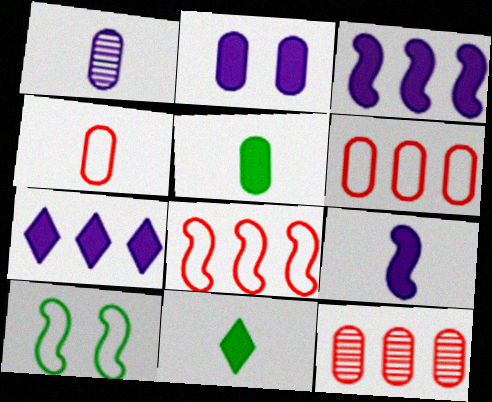[[1, 4, 5], 
[2, 7, 9]]